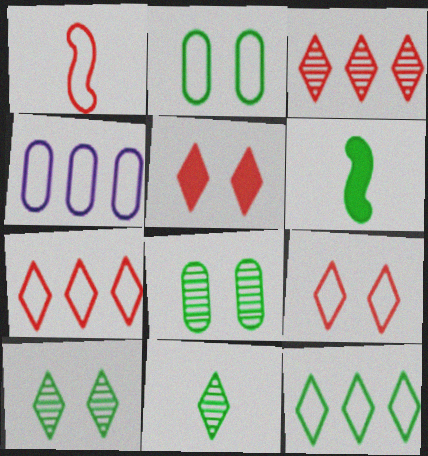[[6, 8, 12]]